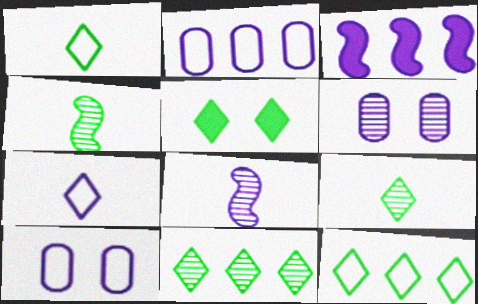[[1, 5, 11], 
[3, 6, 7], 
[5, 9, 12]]